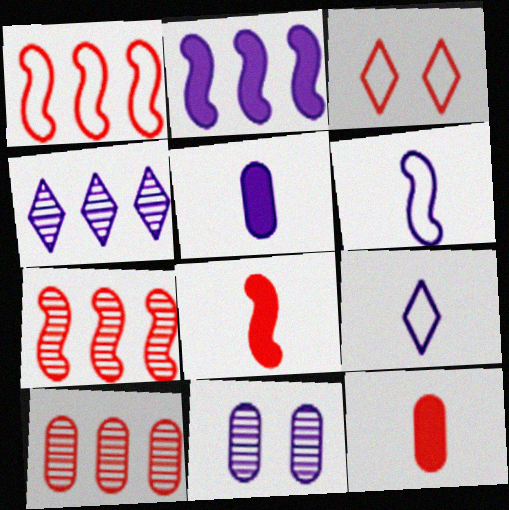[[2, 9, 11], 
[3, 7, 12], 
[3, 8, 10]]